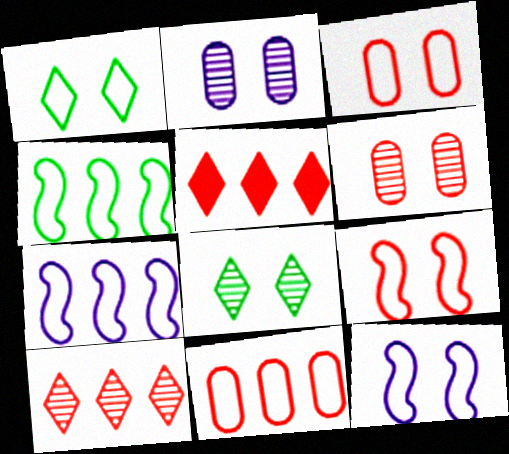[[1, 3, 12]]